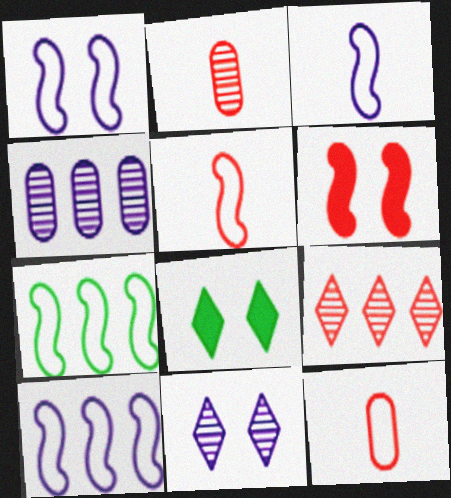[[1, 3, 10], 
[1, 5, 7], 
[2, 8, 10], 
[4, 5, 8], 
[6, 9, 12]]